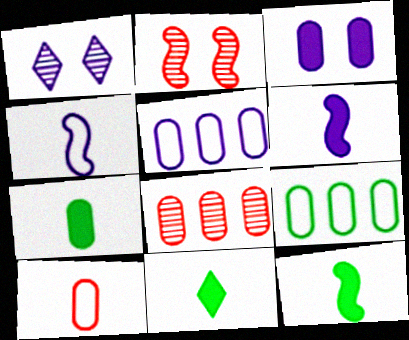[[1, 5, 6], 
[2, 5, 11], 
[7, 11, 12]]